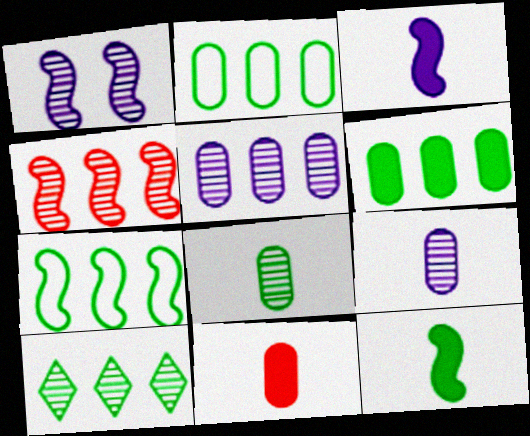[[4, 5, 10], 
[6, 7, 10]]